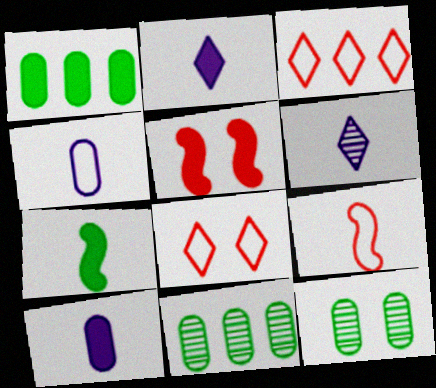[[1, 2, 5]]